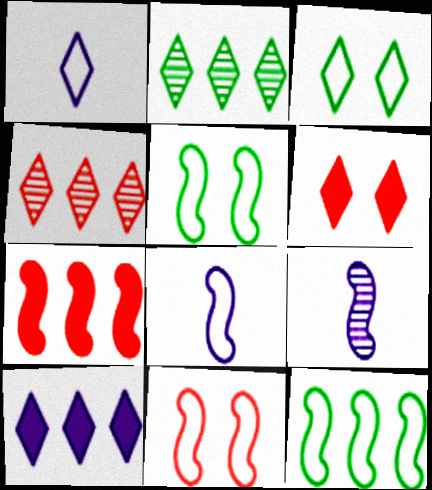[[1, 2, 6], 
[5, 7, 9], 
[8, 11, 12]]